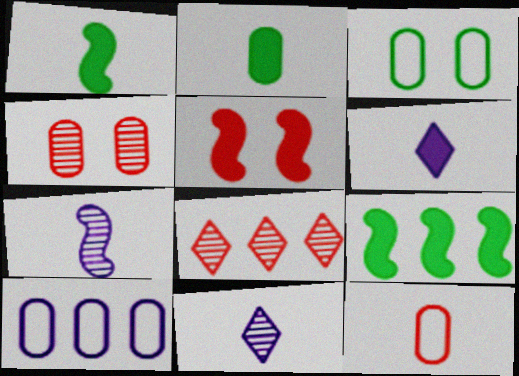[[1, 11, 12], 
[2, 4, 10], 
[3, 10, 12], 
[5, 8, 12], 
[8, 9, 10]]